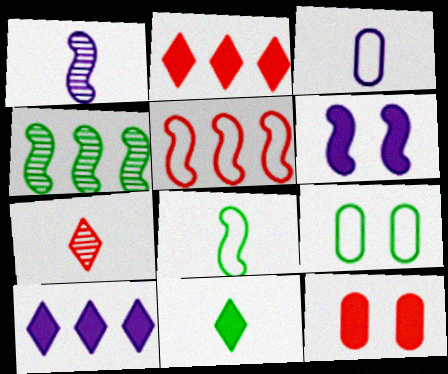[[1, 2, 9], 
[4, 9, 11], 
[5, 7, 12]]